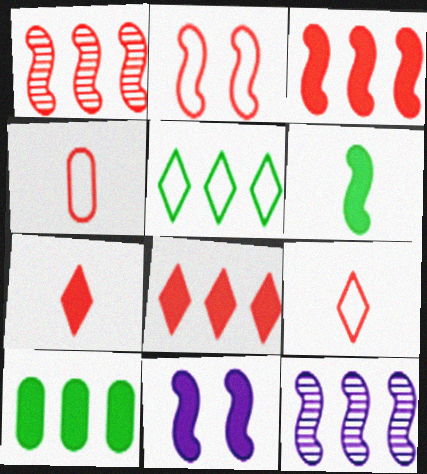[[2, 6, 12], 
[3, 6, 11], 
[7, 10, 11]]